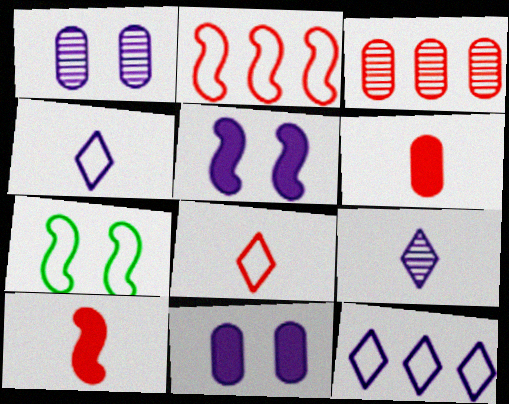[]